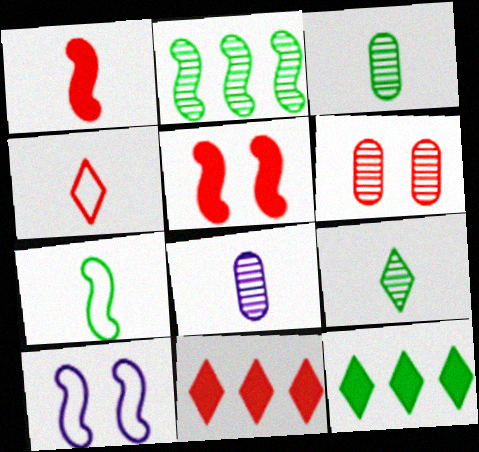[[1, 2, 10], 
[3, 10, 11]]